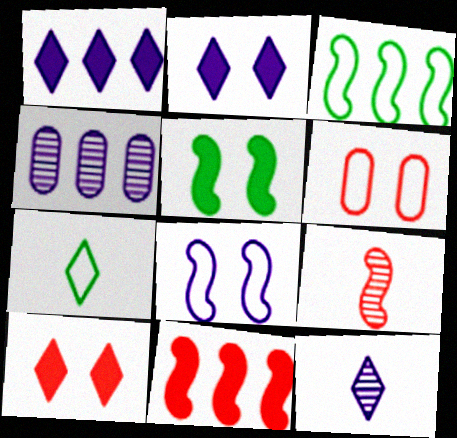[]